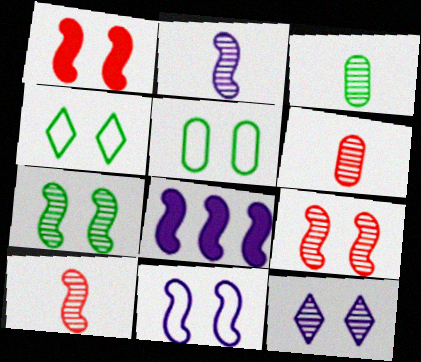[[1, 5, 12], 
[1, 7, 11], 
[2, 8, 11], 
[4, 6, 8]]